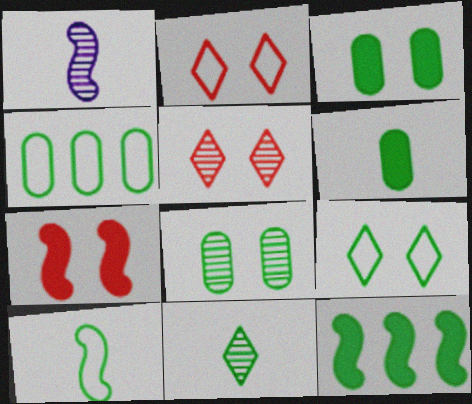[[4, 6, 8], 
[4, 9, 10], 
[6, 10, 11]]